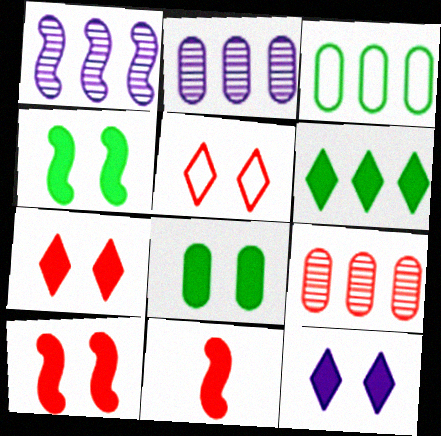[[5, 9, 11], 
[8, 10, 12]]